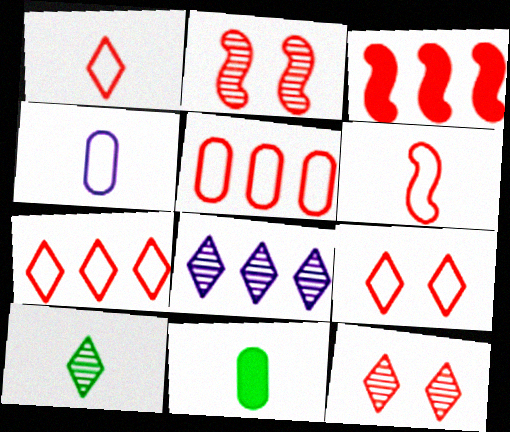[[1, 7, 9], 
[2, 3, 6], 
[5, 6, 9], 
[8, 10, 12]]